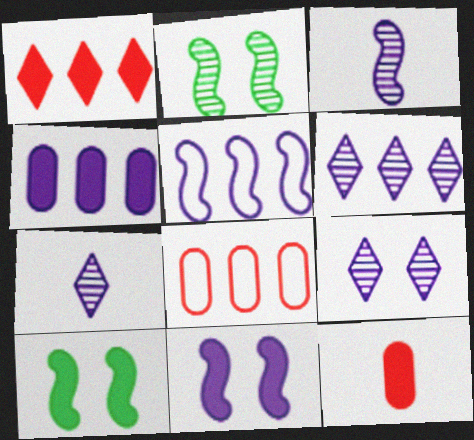[[3, 5, 11], 
[4, 5, 6], 
[6, 7, 9], 
[7, 8, 10]]